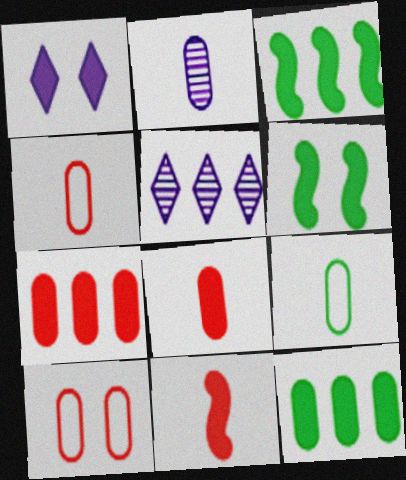[[1, 3, 8], 
[1, 11, 12], 
[2, 8, 9], 
[2, 10, 12], 
[4, 5, 6]]